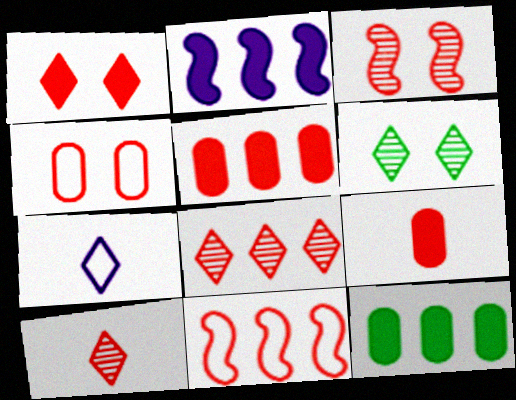[[1, 3, 4], 
[3, 7, 12], 
[5, 8, 11]]